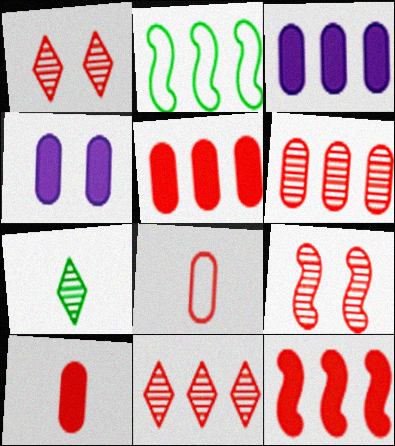[[1, 8, 12], 
[2, 3, 11]]